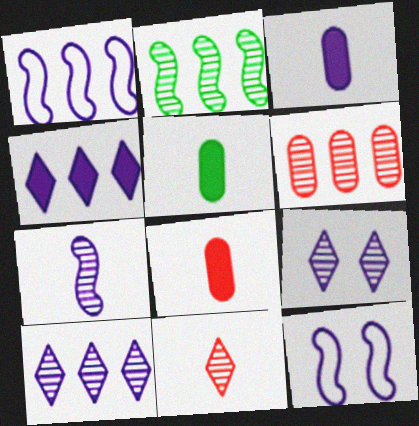[[1, 3, 9], 
[2, 6, 10], 
[3, 5, 8], 
[3, 10, 12]]